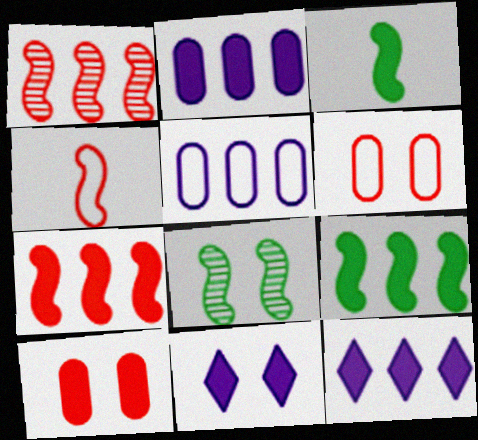[[3, 10, 12], 
[6, 8, 11]]